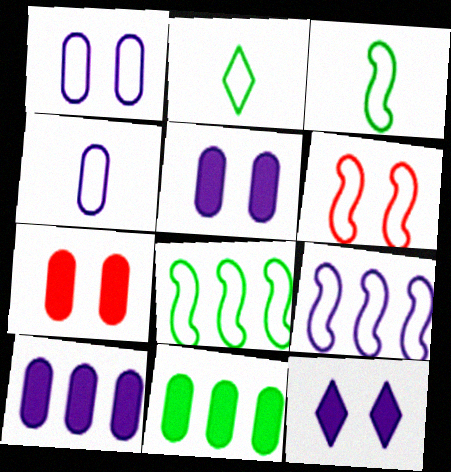[[3, 6, 9]]